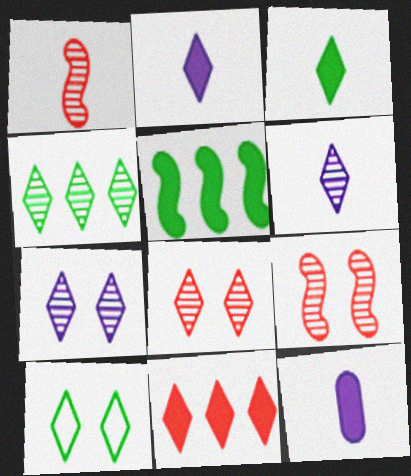[[3, 4, 10], 
[4, 6, 8], 
[6, 10, 11]]